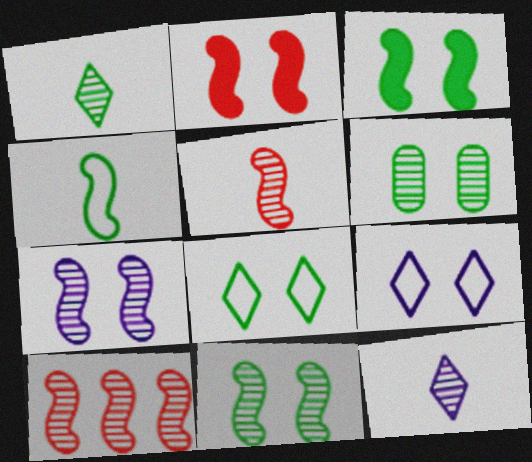[[2, 6, 9], 
[3, 6, 8], 
[6, 10, 12]]